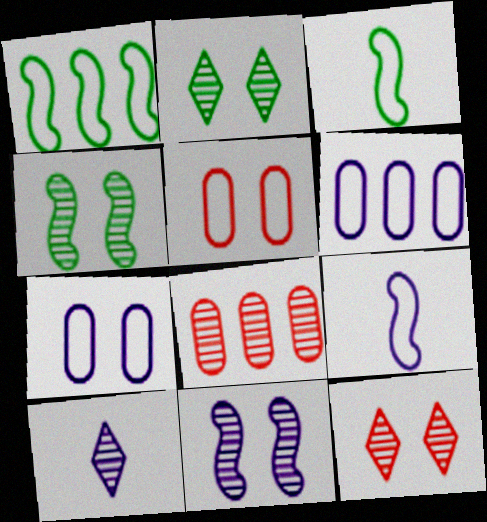[[4, 8, 10]]